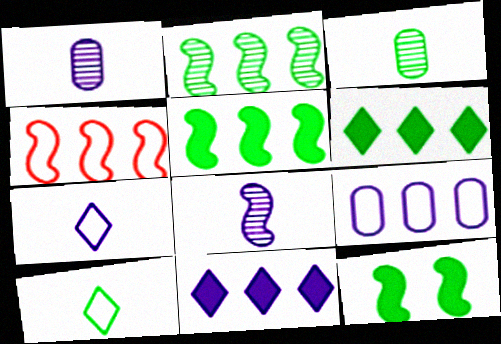[[4, 8, 12]]